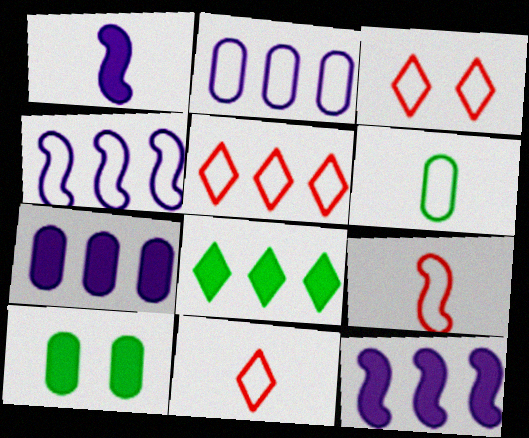[[3, 4, 6], 
[3, 5, 11]]